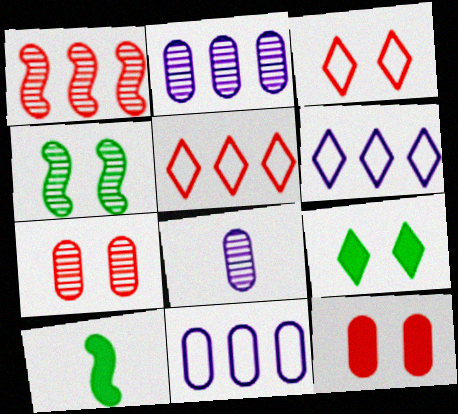[[2, 3, 10], 
[6, 7, 10]]